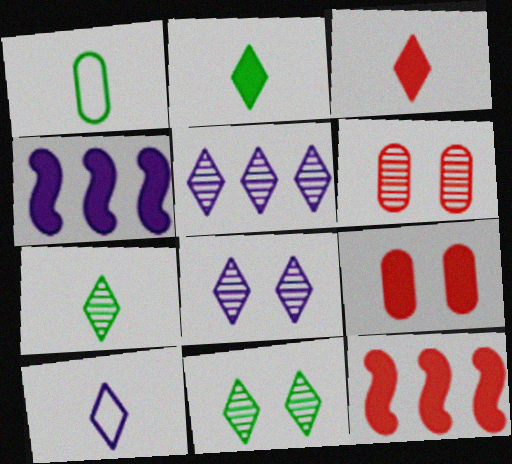[[1, 8, 12], 
[2, 4, 9], 
[3, 7, 10], 
[3, 9, 12]]